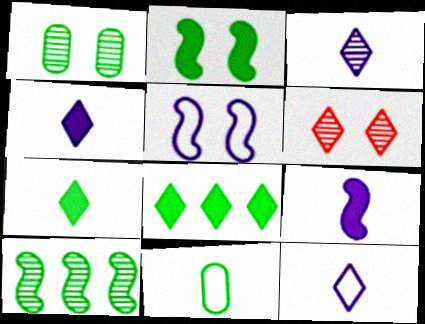[[3, 4, 12], 
[6, 8, 12]]